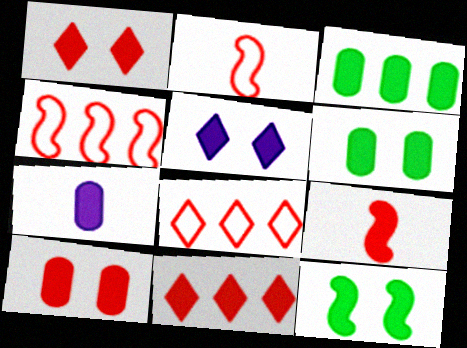[[3, 5, 9], 
[3, 7, 10], 
[5, 10, 12], 
[7, 11, 12], 
[9, 10, 11]]